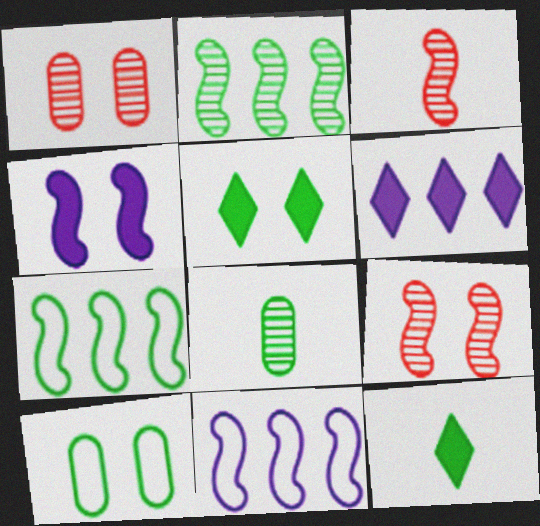[[1, 11, 12], 
[2, 10, 12], 
[3, 4, 7], 
[3, 6, 10], 
[5, 7, 8]]